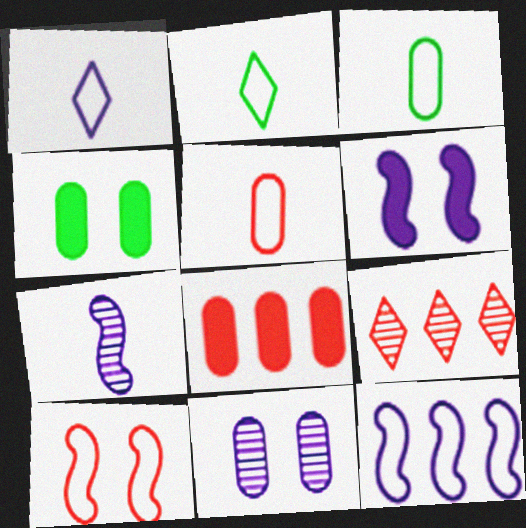[[3, 6, 9], 
[3, 8, 11], 
[6, 7, 12]]